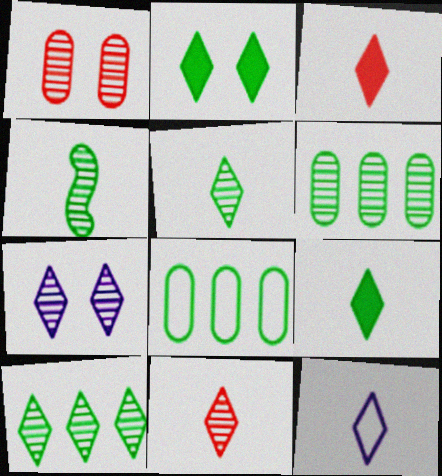[[2, 4, 8], 
[3, 5, 12], 
[7, 10, 11], 
[9, 11, 12]]